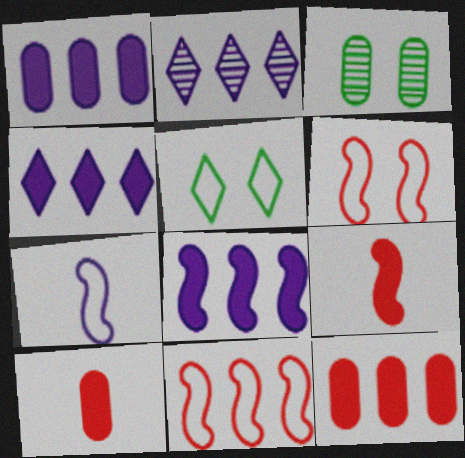[[1, 4, 8]]